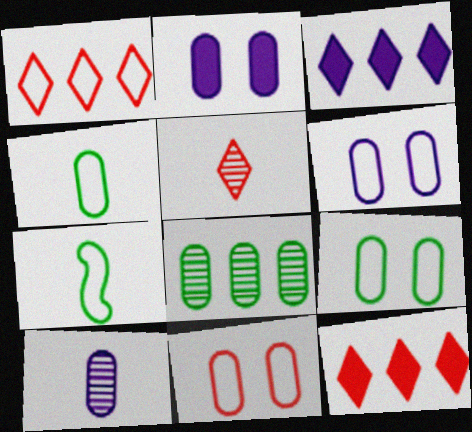[[1, 6, 7], 
[6, 9, 11]]